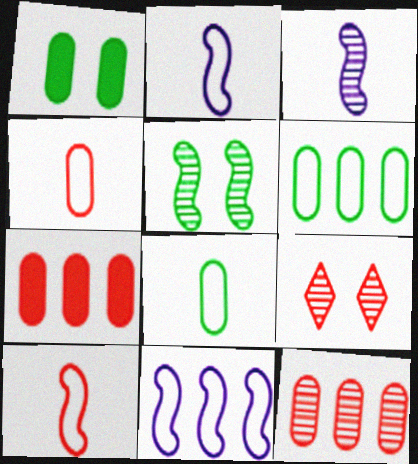[[7, 9, 10]]